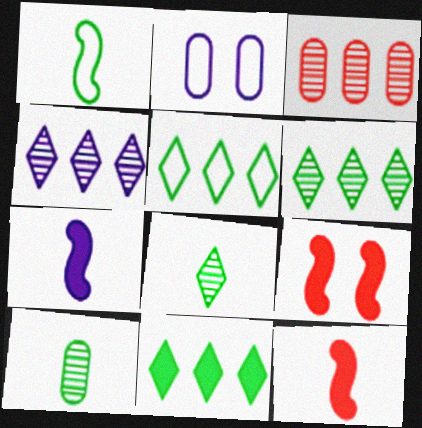[[2, 4, 7], 
[2, 6, 12], 
[5, 6, 11]]